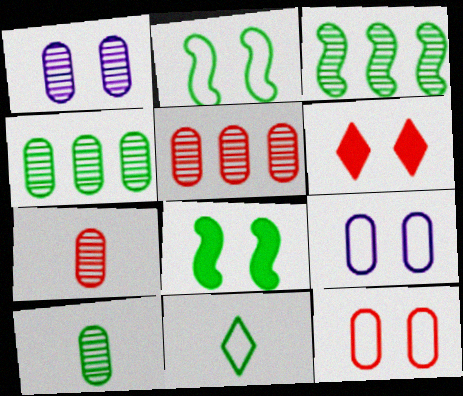[[1, 2, 6], 
[1, 4, 7], 
[1, 5, 10], 
[4, 8, 11]]